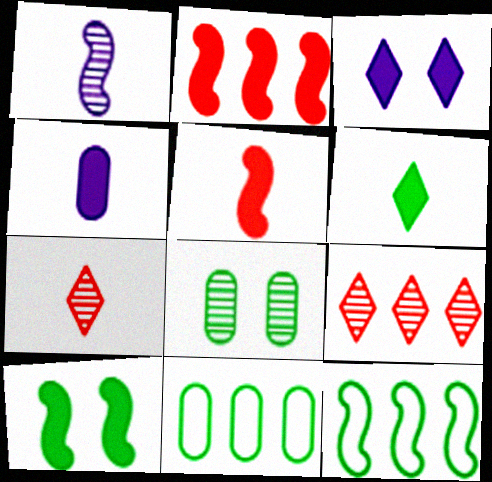[[1, 8, 9], 
[4, 5, 6], 
[6, 8, 12]]